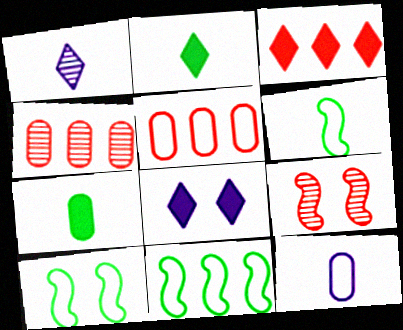[[2, 3, 8], 
[4, 6, 8], 
[6, 10, 11]]